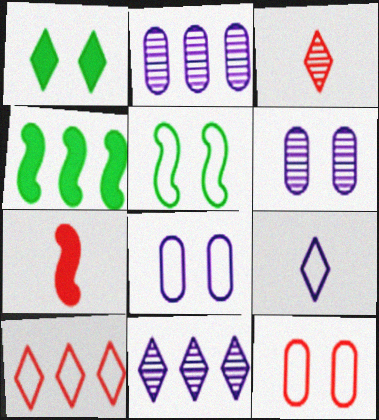[[2, 4, 10], 
[3, 4, 8]]